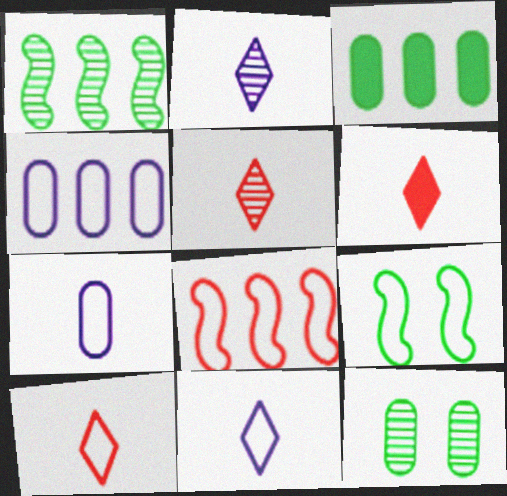[[4, 9, 10], 
[5, 6, 10]]